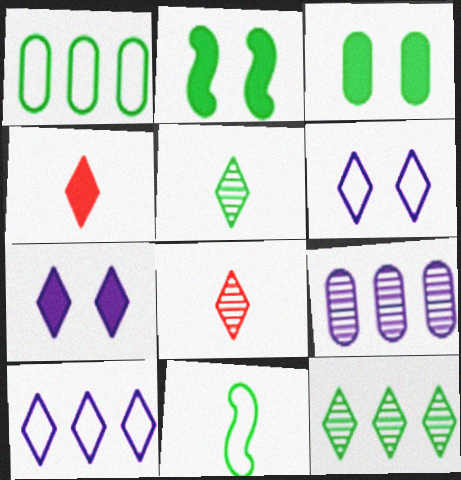[[1, 2, 5], 
[3, 11, 12], 
[4, 6, 12]]